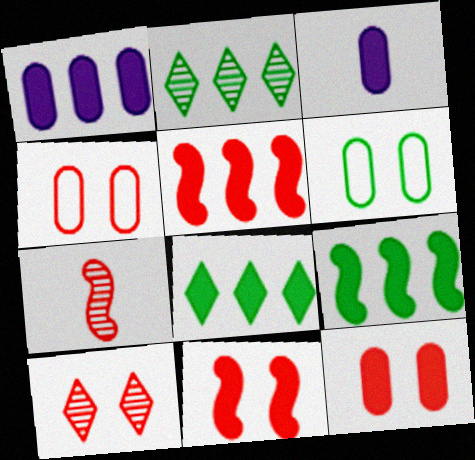[[1, 5, 8], 
[3, 8, 11], 
[4, 10, 11]]